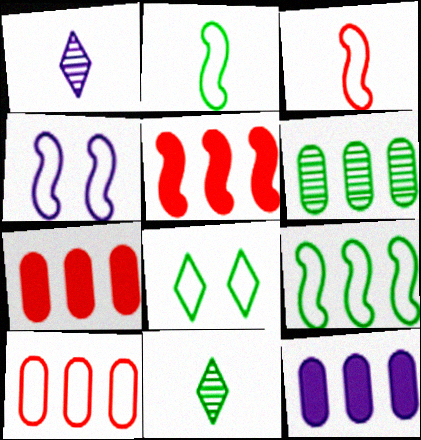[[1, 4, 12], 
[3, 4, 9], 
[4, 7, 11], 
[6, 10, 12]]